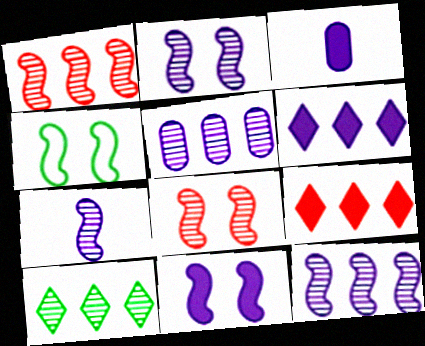[[1, 5, 10], 
[2, 7, 12], 
[3, 6, 11], 
[4, 8, 11]]